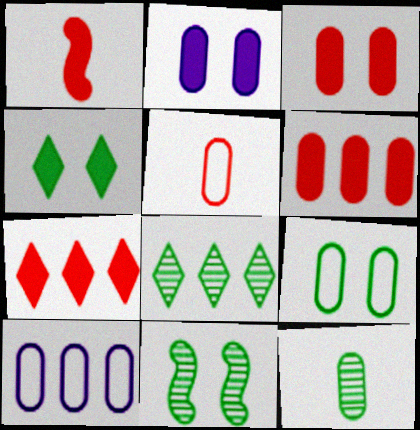[[1, 3, 7], 
[3, 10, 12], 
[4, 9, 11], 
[5, 9, 10], 
[8, 11, 12]]